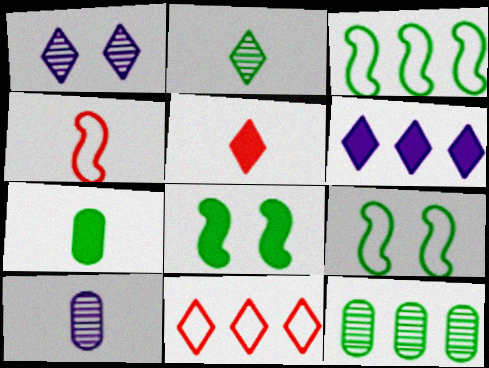[[8, 10, 11]]